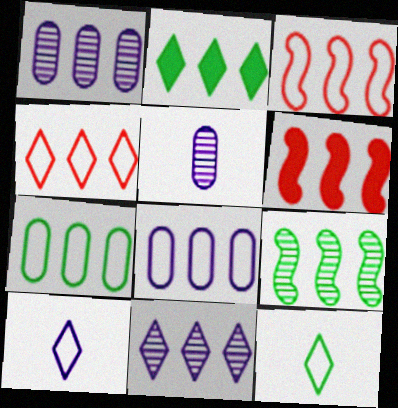[[1, 2, 3], 
[2, 4, 11], 
[2, 7, 9], 
[6, 7, 11]]